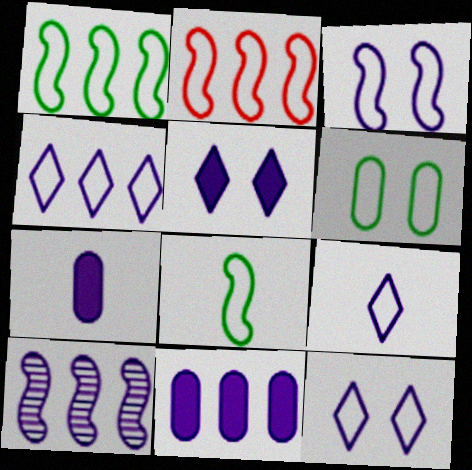[[2, 3, 8], 
[2, 6, 9], 
[4, 9, 12], 
[4, 10, 11], 
[7, 10, 12]]